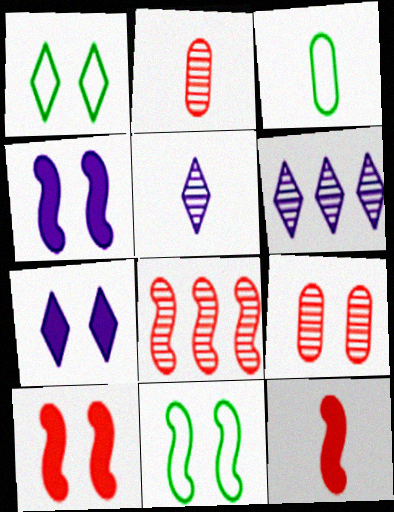[[1, 4, 9], 
[3, 5, 12], 
[3, 6, 10], 
[3, 7, 8], 
[7, 9, 11]]